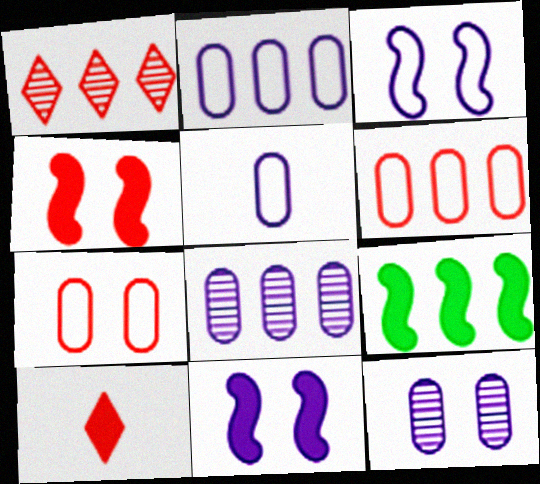[[1, 2, 9]]